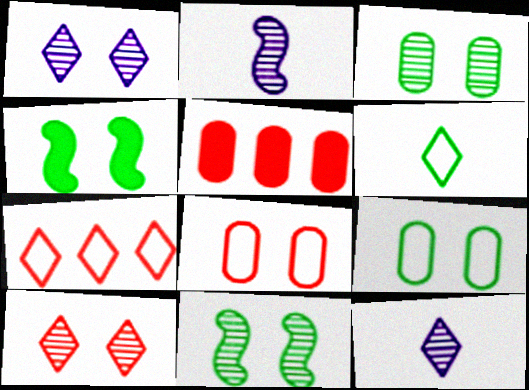[[1, 4, 8]]